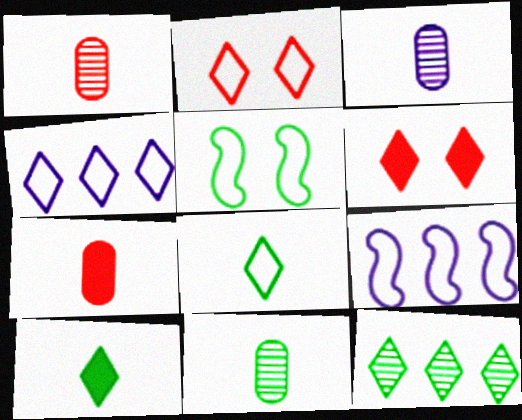[[1, 3, 11], 
[2, 4, 8], 
[6, 9, 11]]